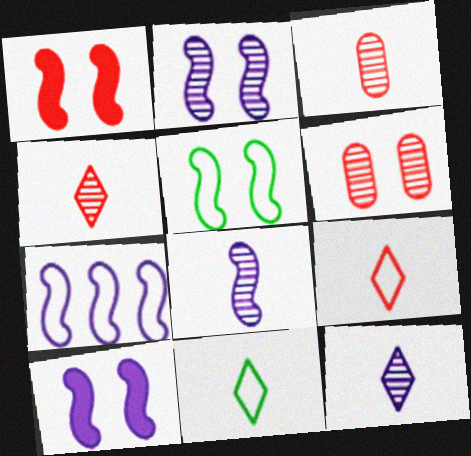[[1, 2, 5], 
[7, 8, 10]]